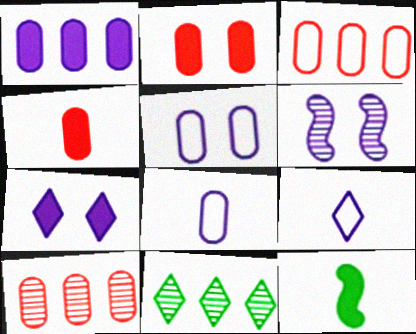[[1, 6, 9], 
[5, 6, 7]]